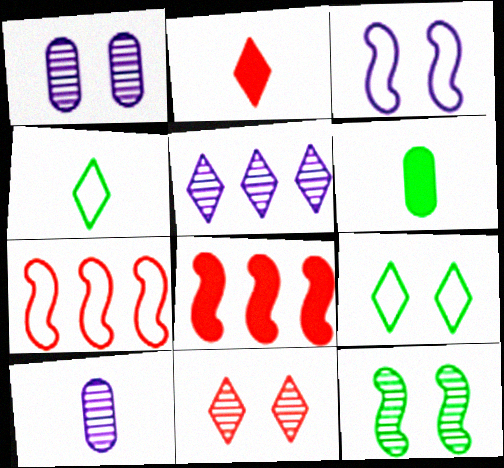[[1, 4, 8], 
[1, 11, 12], 
[2, 5, 9], 
[8, 9, 10]]